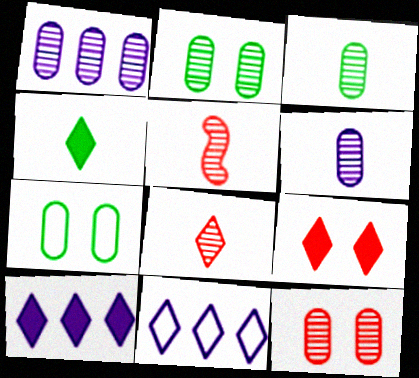[[1, 3, 12], 
[4, 9, 10], 
[5, 7, 10]]